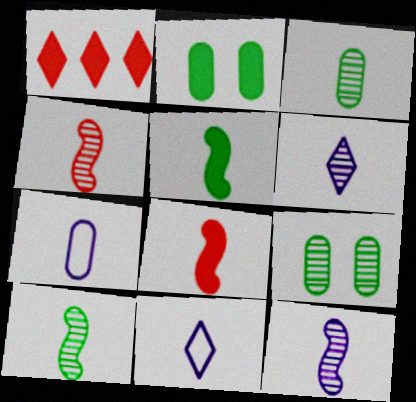[[3, 4, 6], 
[3, 8, 11], 
[4, 10, 12]]